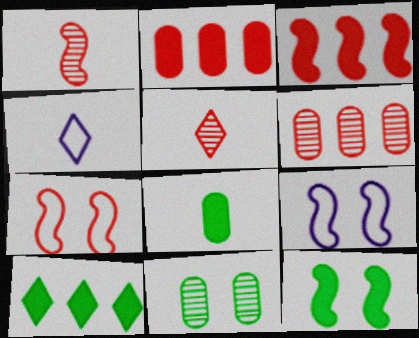[[1, 3, 7], 
[1, 4, 8], 
[2, 5, 7], 
[3, 4, 11], 
[4, 6, 12], 
[8, 10, 12]]